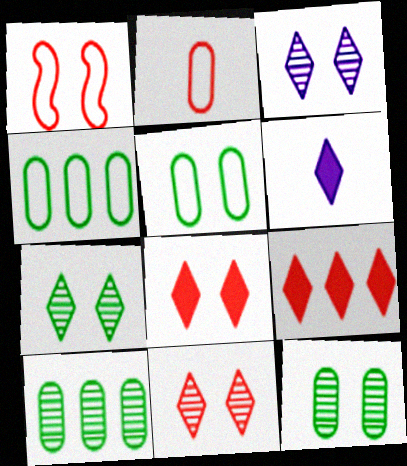[[1, 6, 10], 
[3, 7, 11]]